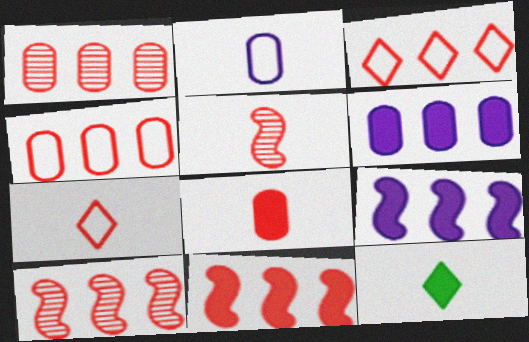[[1, 3, 11], 
[2, 5, 12], 
[5, 7, 8]]